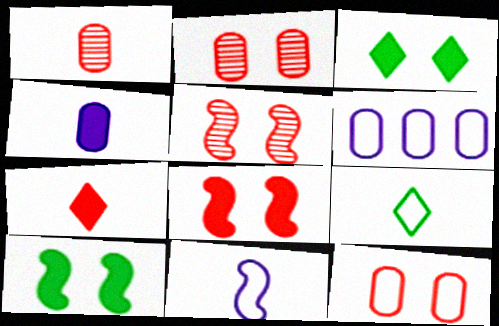[]